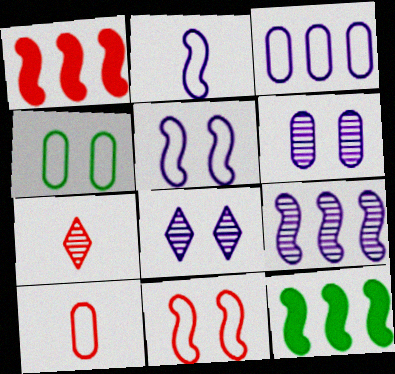[[3, 4, 10], 
[8, 10, 12]]